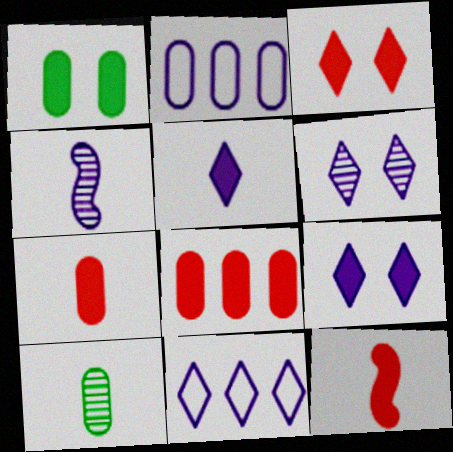[[2, 4, 9], 
[3, 8, 12], 
[5, 6, 11]]